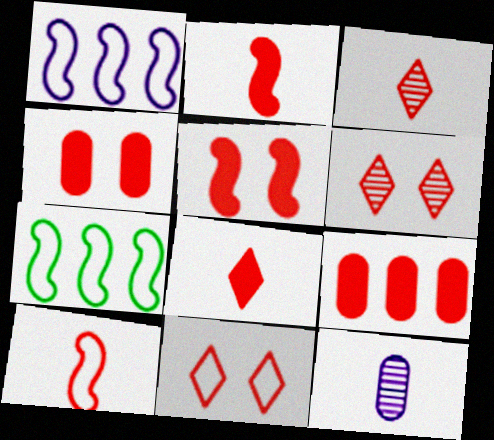[[5, 8, 9], 
[6, 9, 10]]